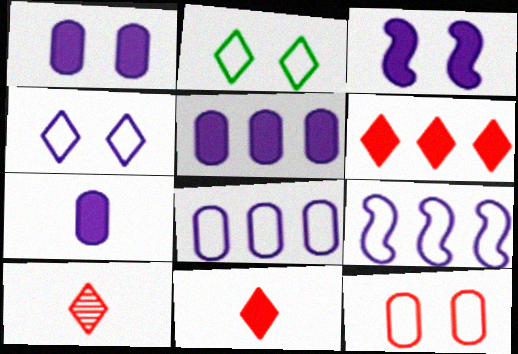[[1, 5, 7]]